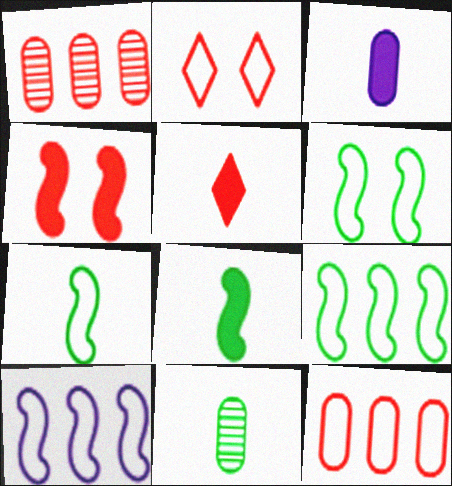[[3, 5, 8], 
[6, 7, 9]]